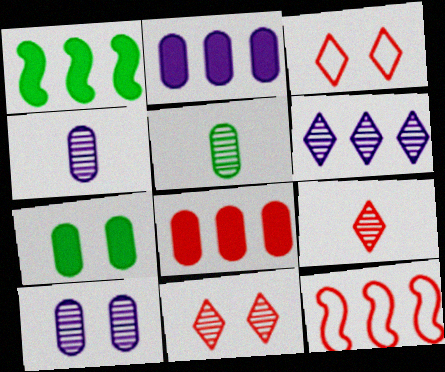[[1, 3, 4]]